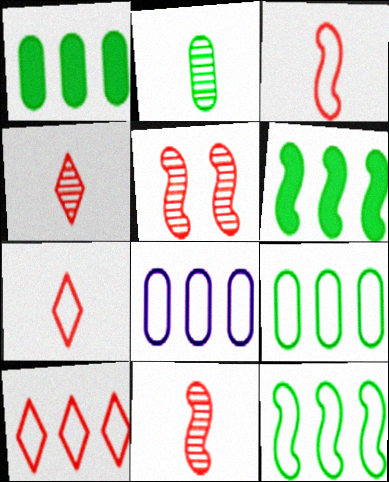[[8, 10, 12]]